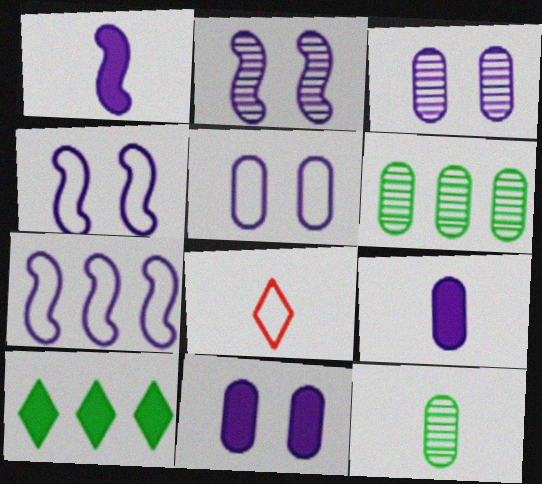[[1, 2, 7], 
[1, 8, 12], 
[3, 5, 11]]